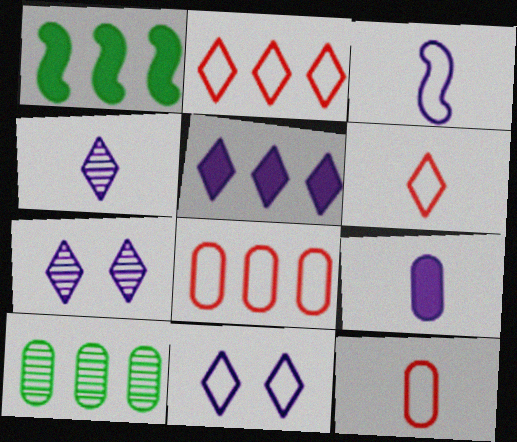[[1, 7, 12], 
[3, 4, 9], 
[4, 5, 11]]